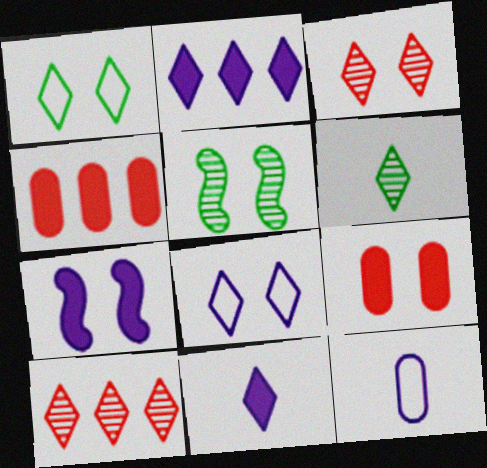[[1, 10, 11], 
[5, 8, 9]]